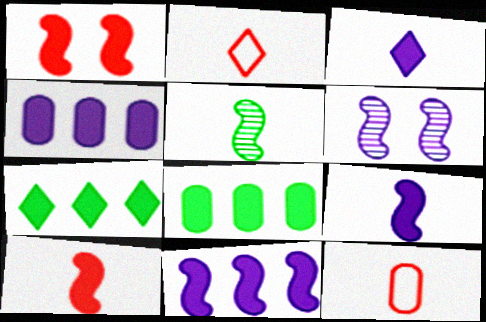[[1, 3, 8], 
[2, 6, 8], 
[3, 5, 12], 
[6, 7, 12]]